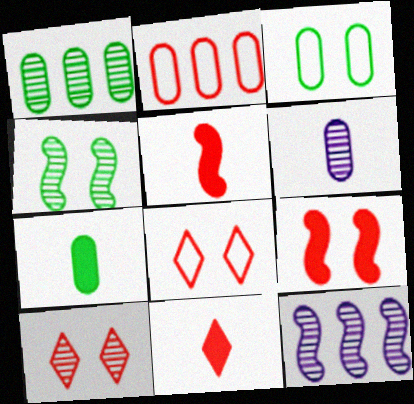[[1, 3, 7], 
[2, 5, 10], 
[3, 11, 12], 
[7, 8, 12]]